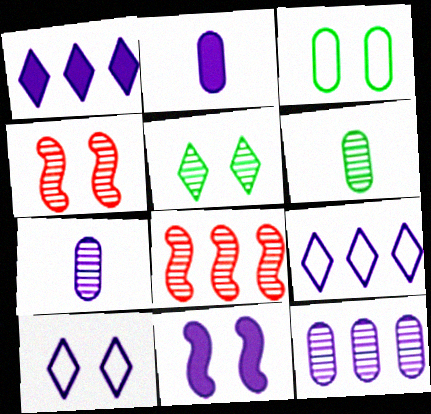[[1, 2, 11], 
[5, 7, 8], 
[7, 9, 11]]